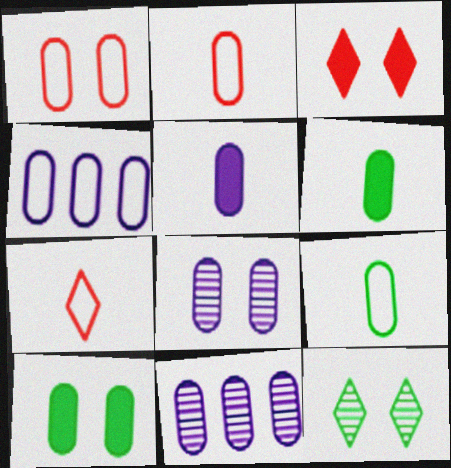[[1, 4, 9], 
[1, 6, 11], 
[1, 8, 10], 
[2, 10, 11], 
[4, 5, 8]]